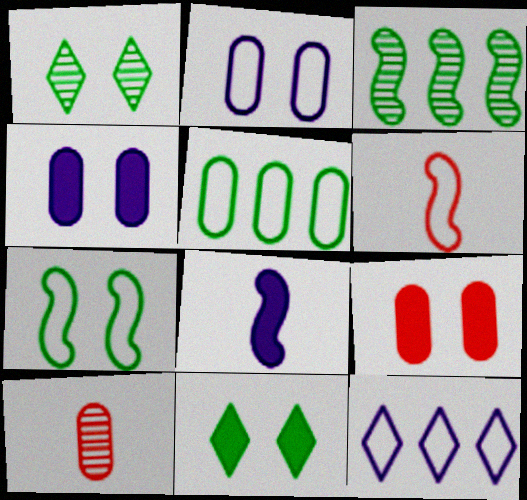[[4, 5, 10]]